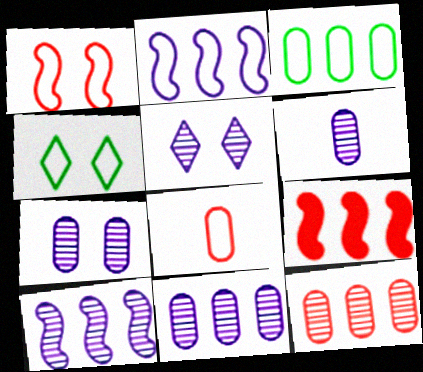[[2, 4, 8], 
[4, 6, 9], 
[5, 6, 10], 
[6, 7, 11]]